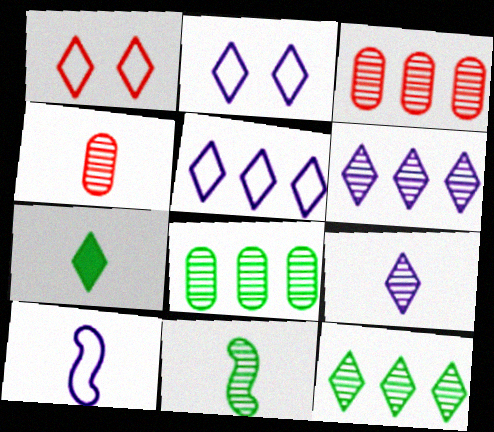[[1, 6, 7], 
[4, 7, 10], 
[4, 9, 11]]